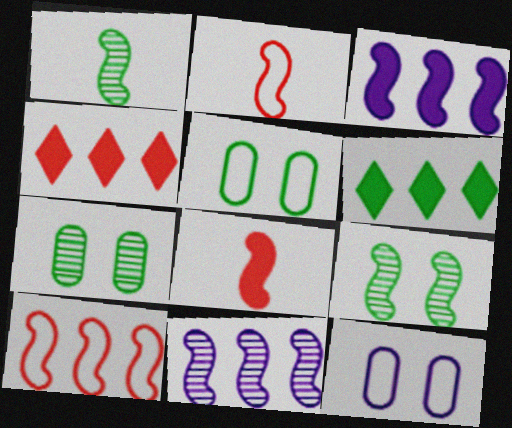[[1, 4, 12], 
[1, 5, 6], 
[2, 3, 9]]